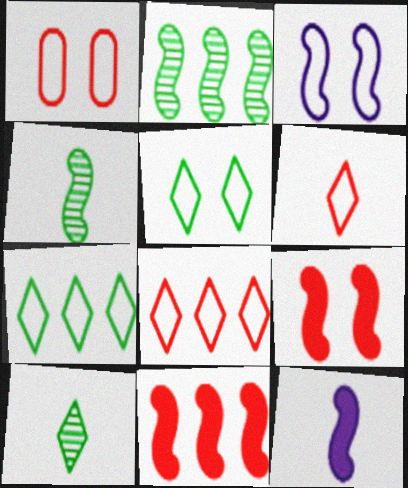[[1, 3, 5], 
[3, 4, 11]]